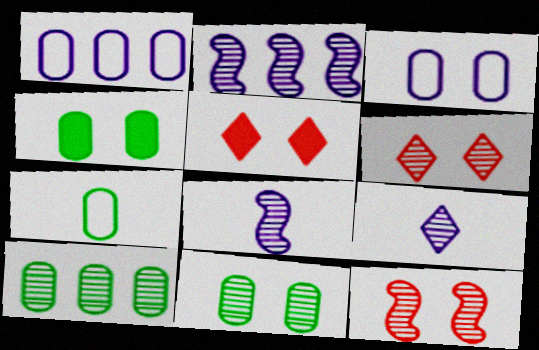[[2, 5, 7], 
[4, 7, 10], 
[6, 8, 10], 
[9, 10, 12]]